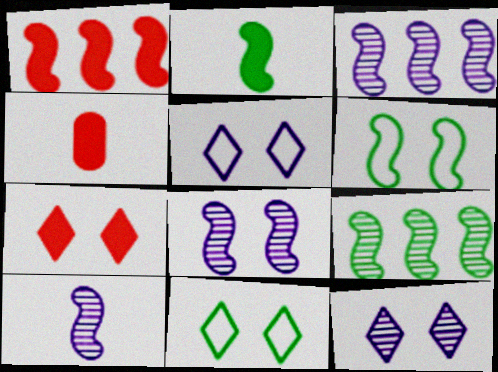[[1, 4, 7], 
[1, 6, 10], 
[2, 6, 9], 
[3, 4, 11], 
[3, 8, 10], 
[4, 5, 9], 
[7, 11, 12]]